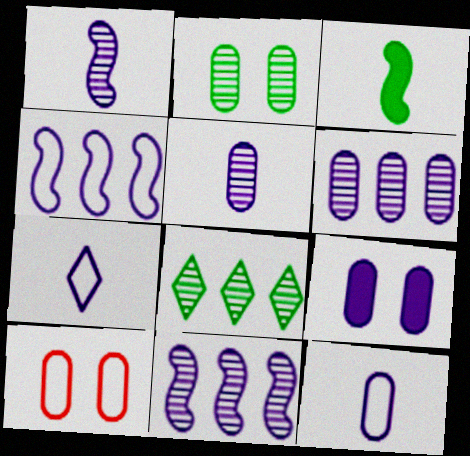[[2, 9, 10], 
[6, 9, 12], 
[7, 9, 11]]